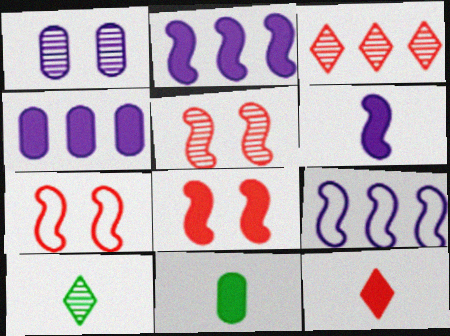[[4, 7, 10], 
[5, 7, 8], 
[6, 11, 12]]